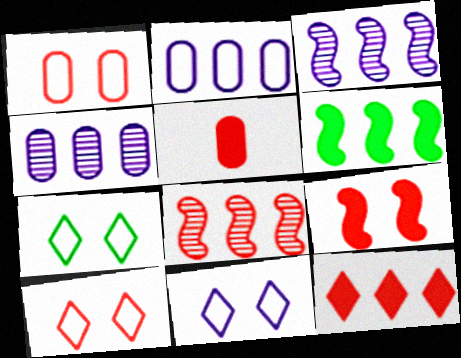[[3, 5, 7], 
[5, 8, 10], 
[5, 9, 12], 
[7, 10, 11]]